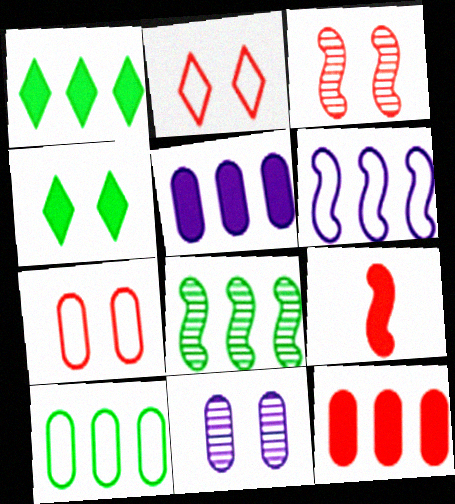[[1, 8, 10], 
[4, 5, 9]]